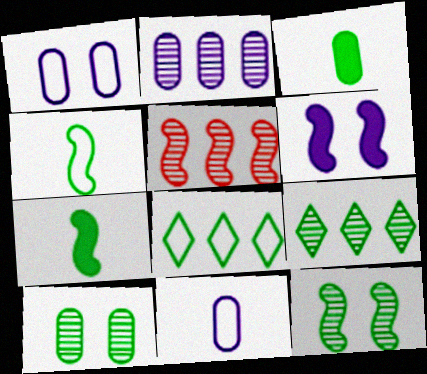[[2, 5, 9], 
[3, 8, 12], 
[4, 5, 6], 
[7, 8, 10]]